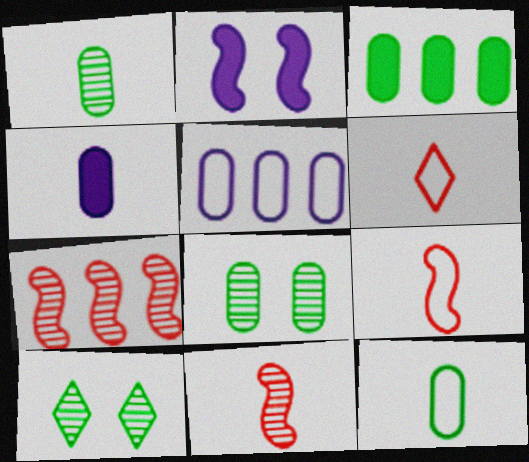[[3, 8, 12]]